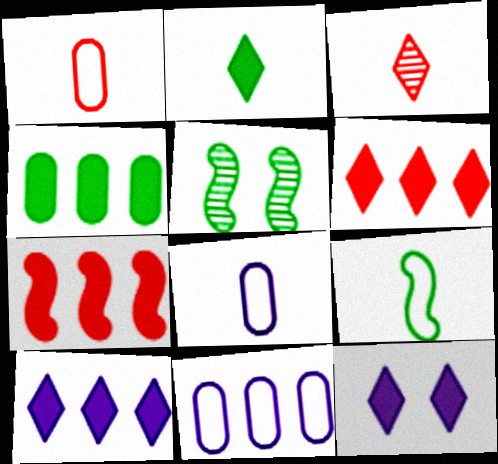[[1, 5, 10], 
[2, 6, 12], 
[4, 7, 10], 
[5, 6, 8]]